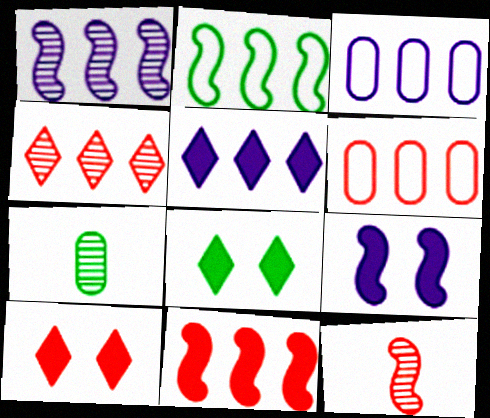[[1, 2, 11], 
[1, 3, 5], 
[2, 7, 8], 
[2, 9, 12], 
[3, 8, 12], 
[4, 6, 11], 
[6, 10, 12]]